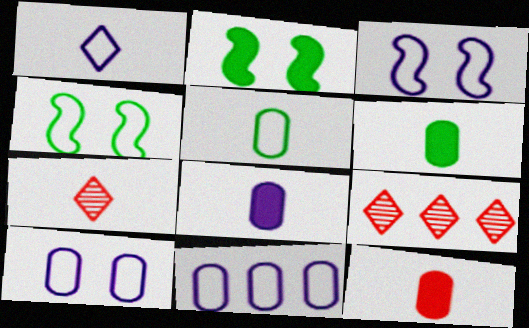[[1, 3, 11], 
[2, 7, 11], 
[3, 6, 9], 
[4, 8, 9], 
[6, 8, 12]]